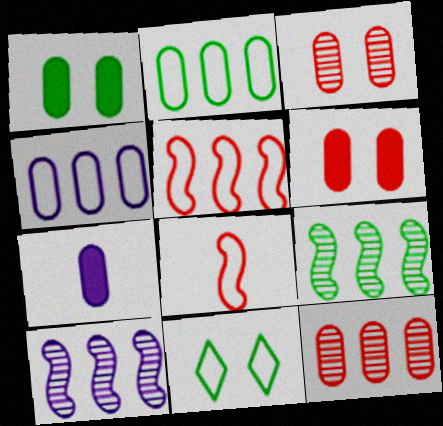[[2, 3, 7], 
[4, 8, 11]]